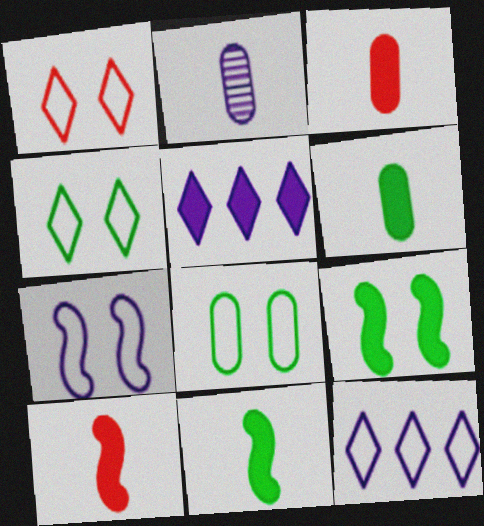[[1, 7, 8], 
[2, 5, 7], 
[3, 5, 9]]